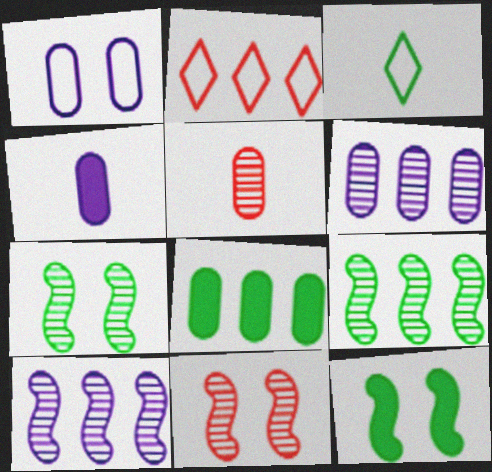[[1, 4, 6], 
[1, 5, 8], 
[2, 4, 7], 
[2, 8, 10], 
[3, 7, 8]]